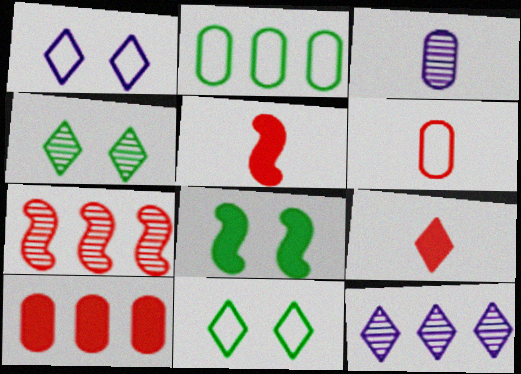[[3, 4, 7], 
[6, 8, 12], 
[9, 11, 12]]